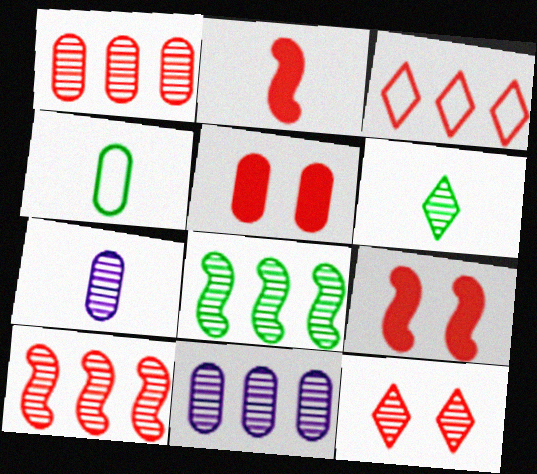[[4, 5, 11], 
[7, 8, 12]]